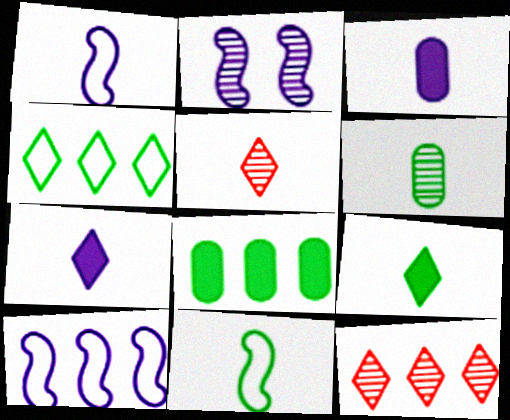[[2, 6, 12], 
[3, 5, 11], 
[6, 9, 11], 
[8, 10, 12]]